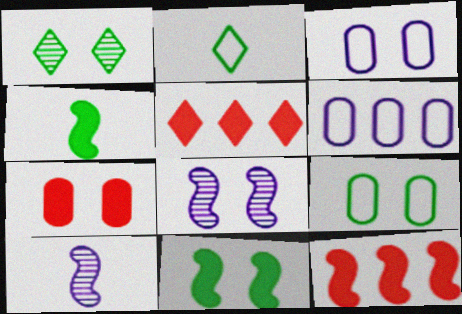[[1, 9, 11], 
[5, 9, 10]]